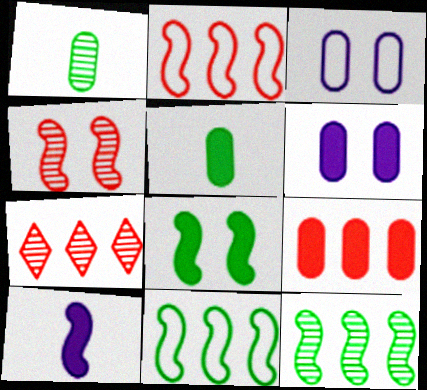[[1, 3, 9], 
[2, 7, 9], 
[4, 10, 11], 
[5, 6, 9]]